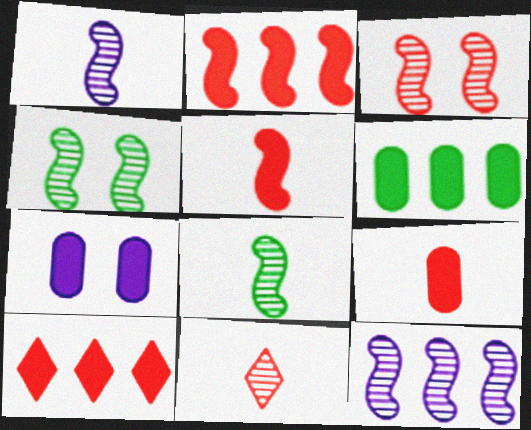[[3, 8, 12], 
[6, 7, 9]]